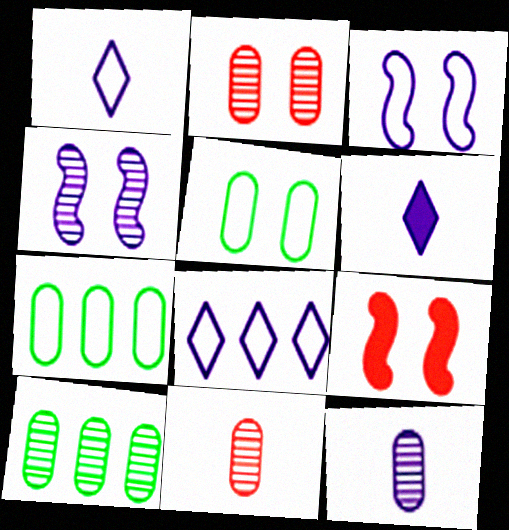[[1, 9, 10], 
[2, 10, 12]]